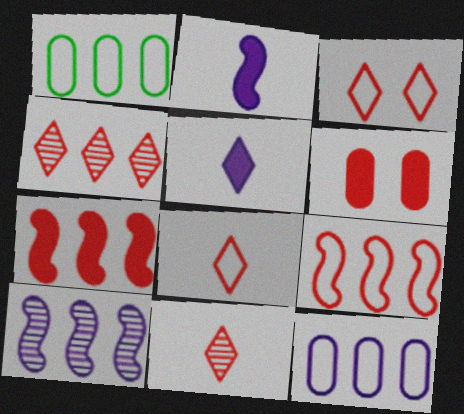[[6, 9, 11]]